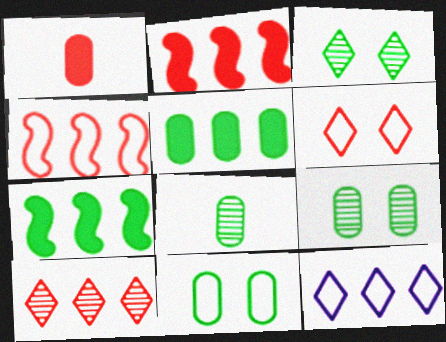[[5, 8, 11]]